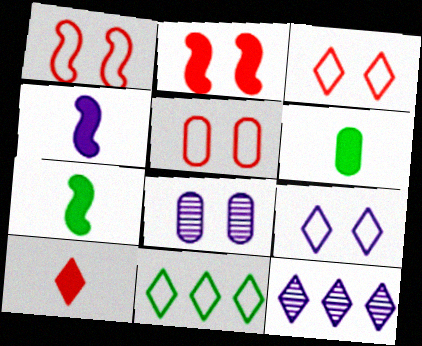[[1, 3, 5], 
[1, 6, 12], 
[4, 6, 10], 
[5, 7, 12]]